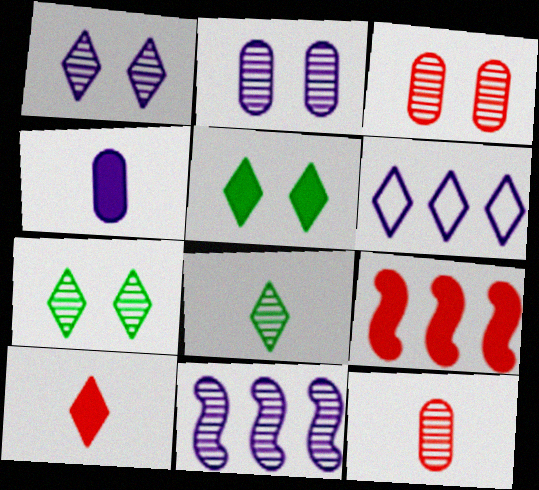[[3, 8, 11], 
[4, 5, 9], 
[6, 7, 10], 
[7, 11, 12]]